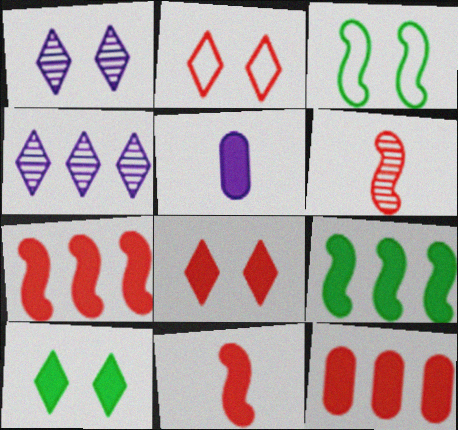[[1, 2, 10], 
[2, 6, 12], 
[5, 7, 10], 
[5, 8, 9], 
[8, 11, 12]]